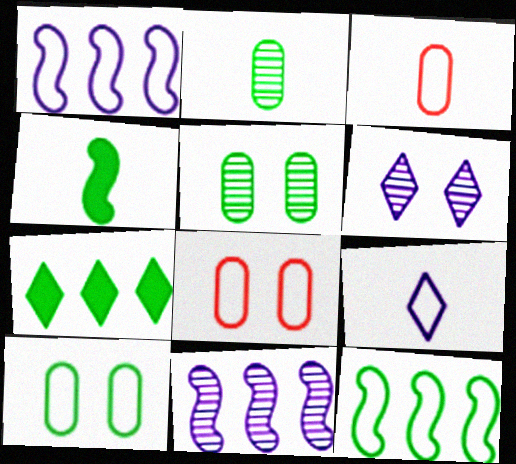[[8, 9, 12]]